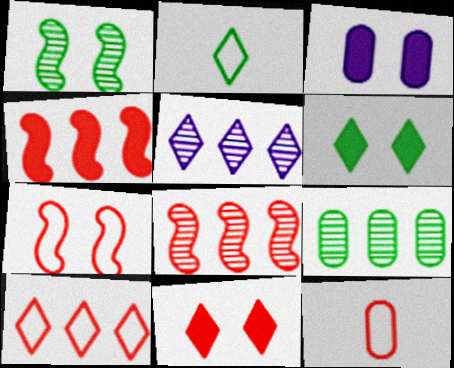[[2, 3, 8], 
[2, 5, 11], 
[3, 9, 12], 
[5, 8, 9], 
[7, 10, 12], 
[8, 11, 12]]